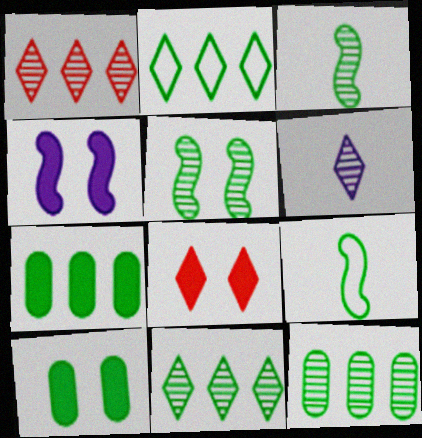[[2, 3, 10], 
[2, 6, 8], 
[4, 8, 10], 
[9, 10, 11]]